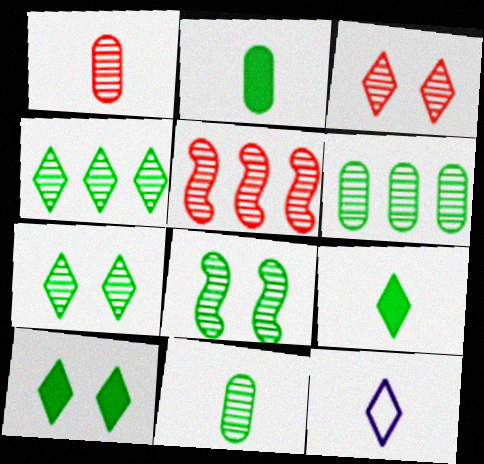[[1, 3, 5], 
[4, 8, 11]]